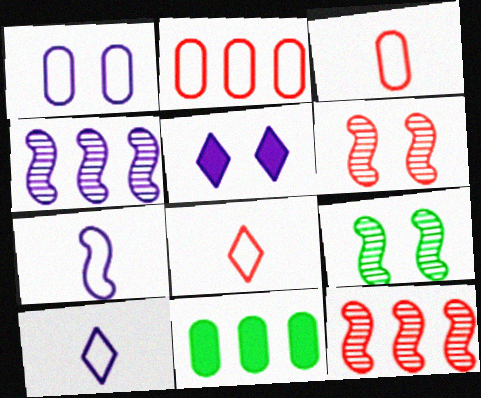[[6, 10, 11]]